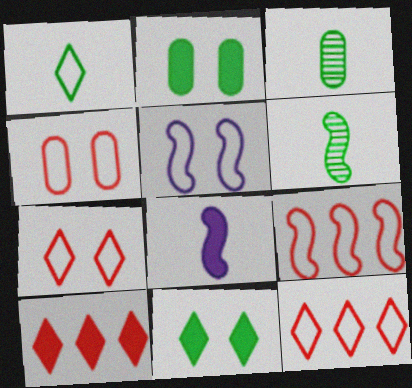[[2, 8, 10], 
[3, 5, 10]]